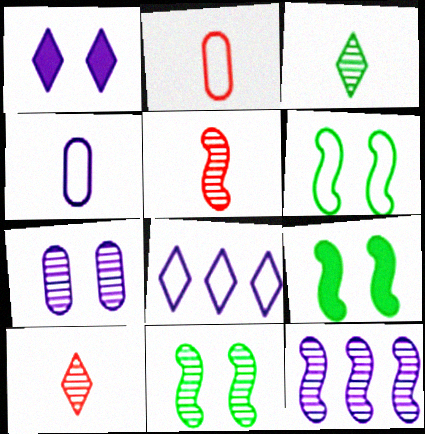[[1, 4, 12], 
[2, 6, 8], 
[5, 11, 12], 
[6, 9, 11]]